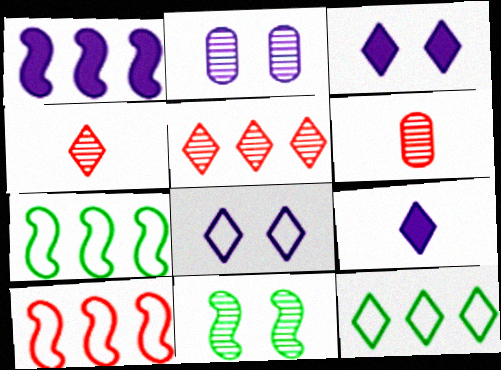[[3, 4, 12], 
[3, 6, 7]]